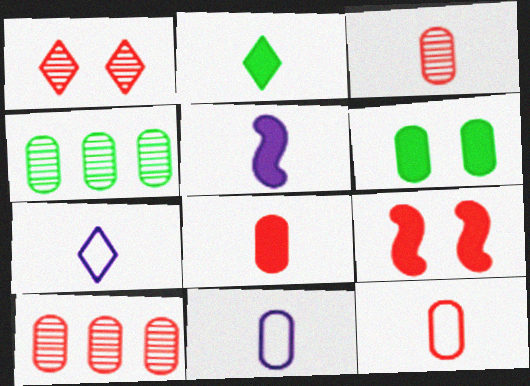[[2, 5, 8], 
[3, 8, 12], 
[4, 7, 9], 
[6, 10, 11]]